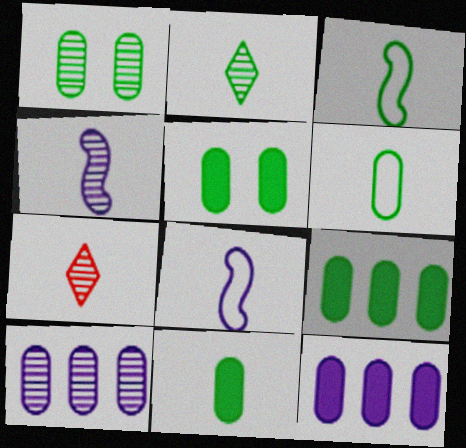[[1, 6, 9], 
[2, 3, 11], 
[5, 9, 11], 
[7, 8, 11]]